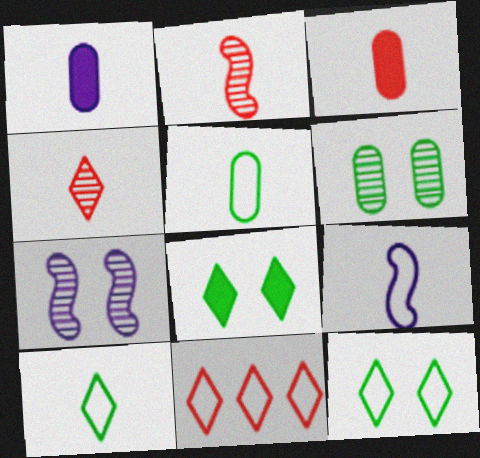[[1, 2, 10]]